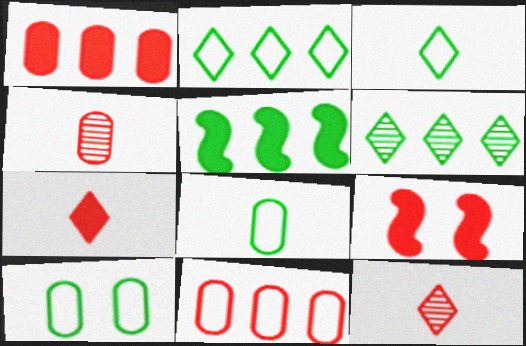[[1, 7, 9], 
[9, 11, 12]]